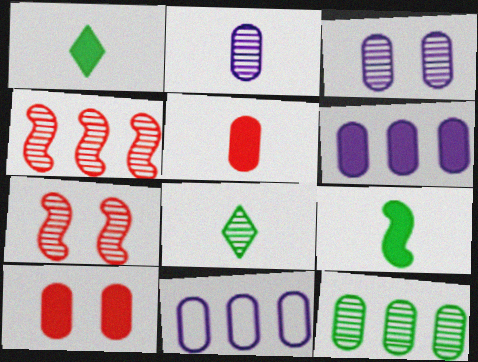[[1, 7, 11], 
[3, 4, 8]]